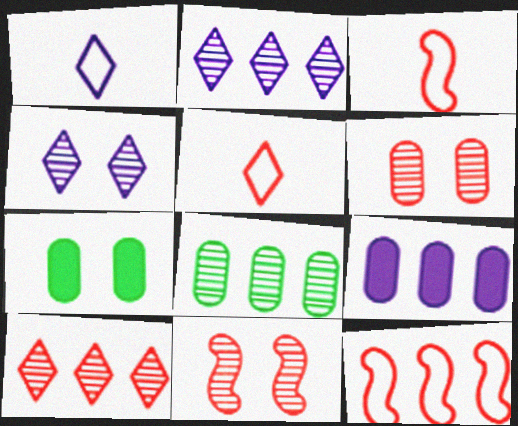[[2, 3, 7]]